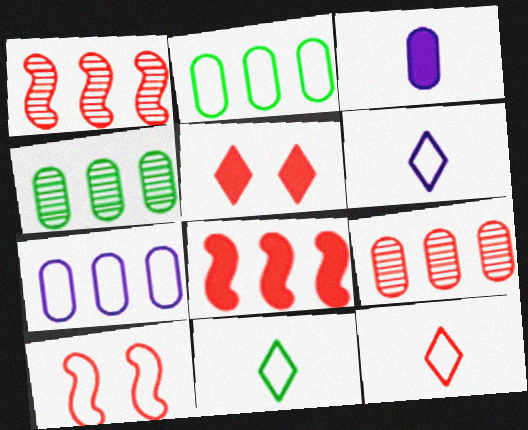[[2, 6, 10], 
[6, 11, 12], 
[7, 10, 11]]